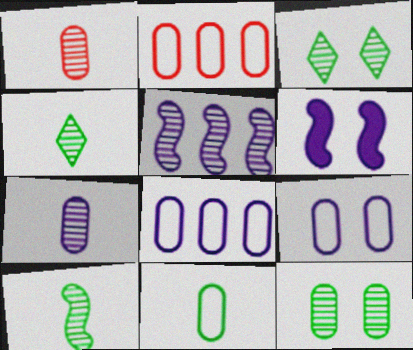[[1, 3, 5], 
[2, 4, 6], 
[2, 9, 11]]